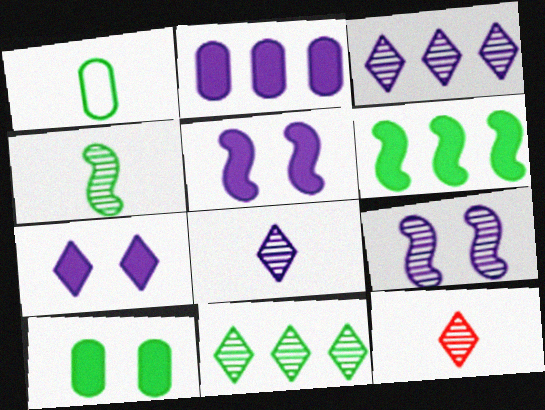[]